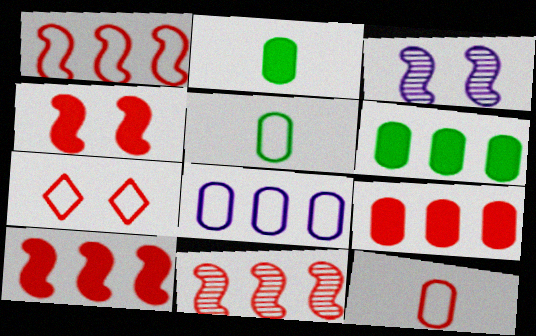[[1, 7, 12], 
[1, 10, 11]]